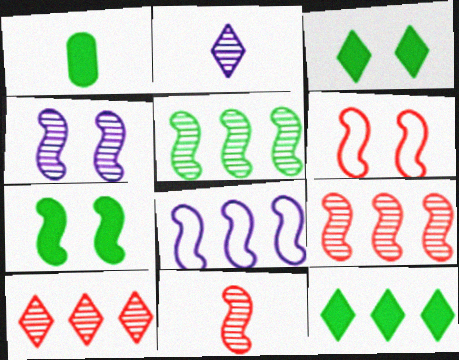[[1, 7, 12], 
[4, 5, 11], 
[4, 6, 7], 
[7, 8, 11]]